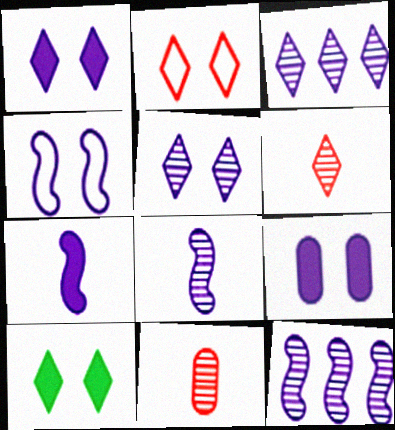[[2, 5, 10], 
[4, 5, 9], 
[4, 7, 12]]